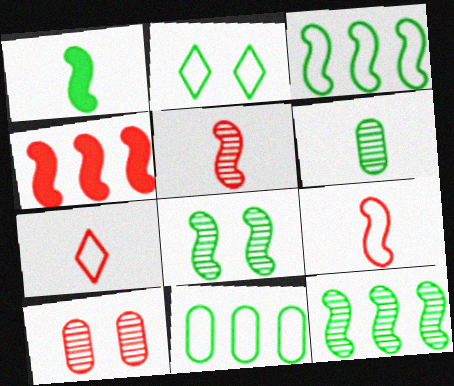[[1, 3, 8], 
[4, 7, 10]]